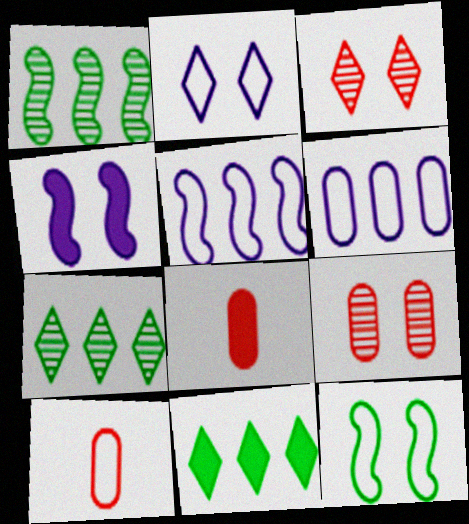[[1, 2, 8], 
[4, 7, 10], 
[4, 8, 11]]